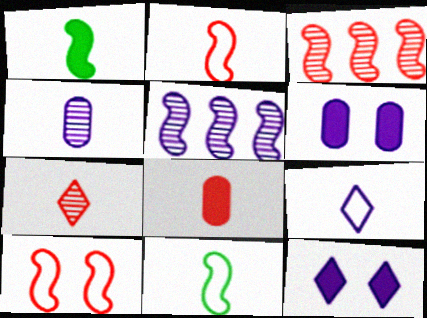[[1, 5, 10], 
[2, 7, 8], 
[5, 6, 9]]